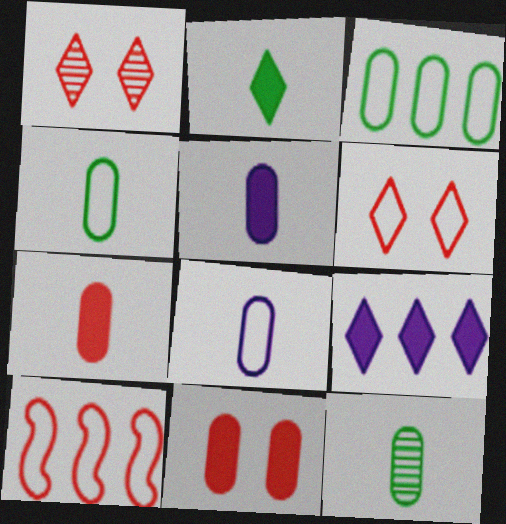[[1, 7, 10], 
[7, 8, 12]]